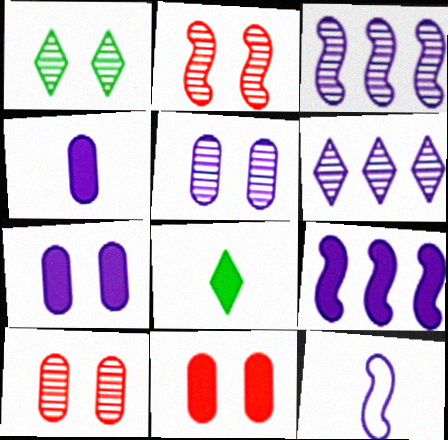[[1, 2, 5], 
[6, 7, 12], 
[8, 9, 11]]